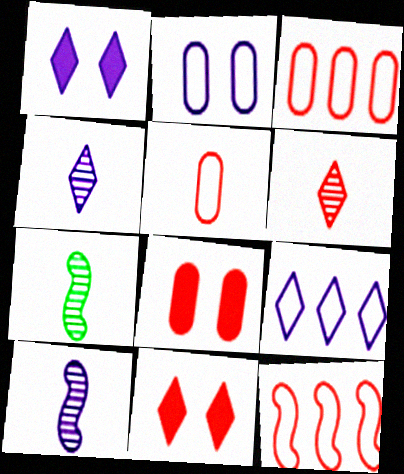[[1, 3, 7], 
[1, 4, 9], 
[6, 8, 12], 
[7, 8, 9]]